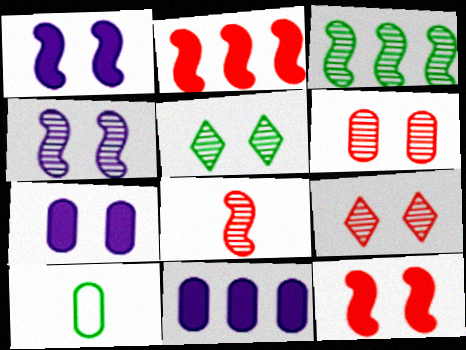[[3, 4, 8], 
[4, 5, 6], 
[6, 10, 11]]